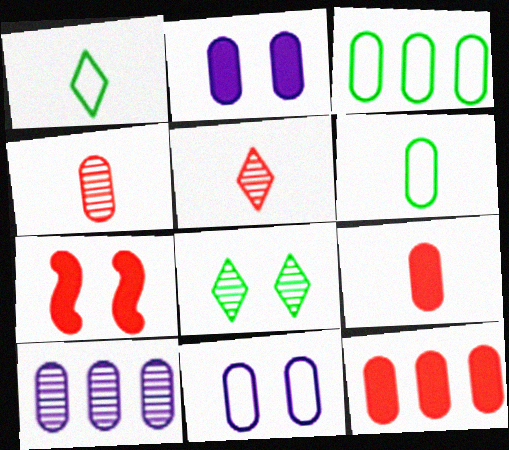[[1, 7, 10], 
[2, 3, 4], 
[3, 10, 12], 
[7, 8, 11]]